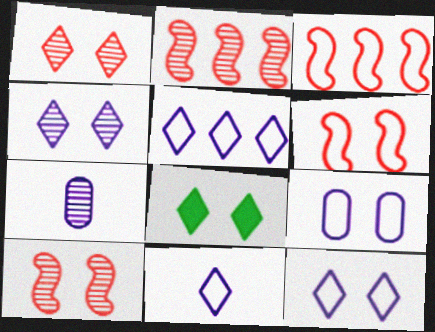[[1, 8, 12], 
[3, 7, 8], 
[5, 11, 12], 
[8, 9, 10]]